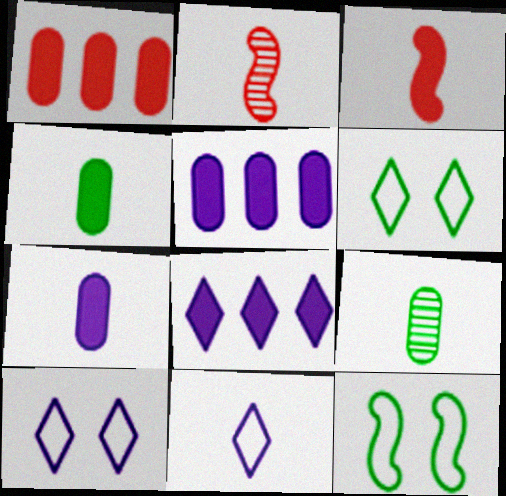[[2, 4, 11], 
[2, 5, 6], 
[3, 9, 11]]